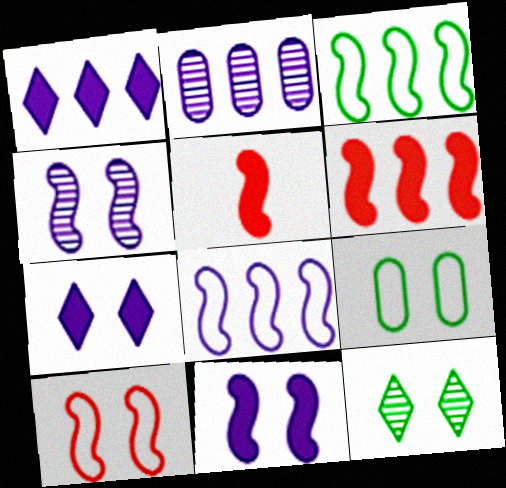[[1, 2, 8], 
[3, 4, 5]]